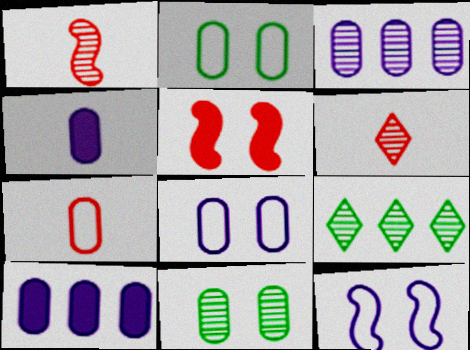[[3, 4, 8], 
[7, 10, 11]]